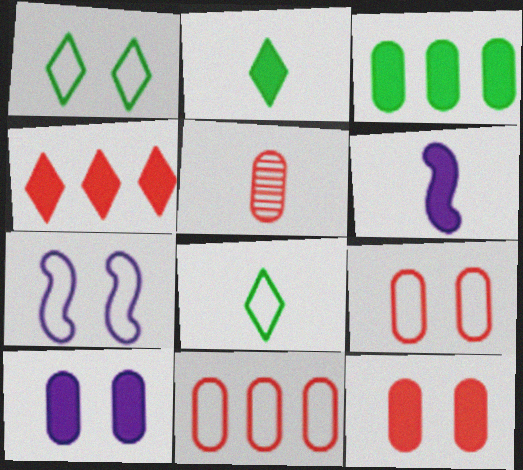[[1, 7, 9], 
[5, 6, 8], 
[5, 11, 12], 
[7, 8, 11]]